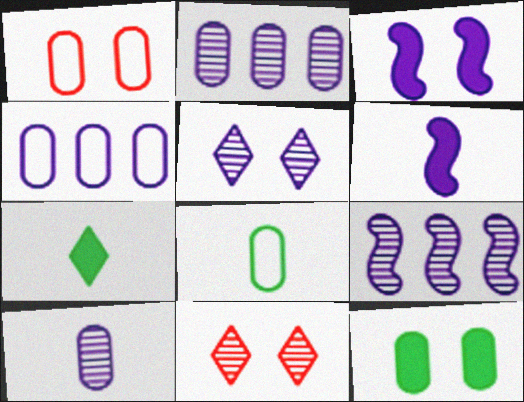[[1, 4, 8], 
[1, 7, 9], 
[4, 5, 6], 
[5, 9, 10]]